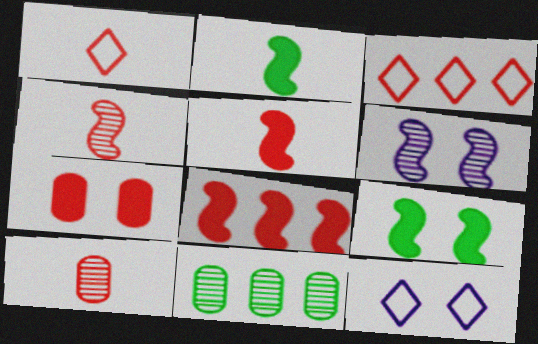[[1, 5, 10], 
[3, 4, 7], 
[5, 11, 12]]